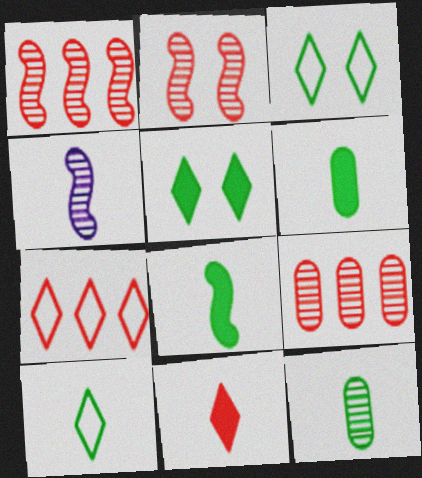[[8, 10, 12]]